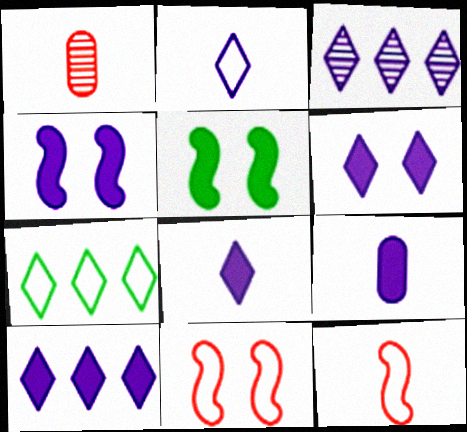[[1, 4, 7], 
[2, 3, 6], 
[4, 9, 10], 
[6, 8, 10]]